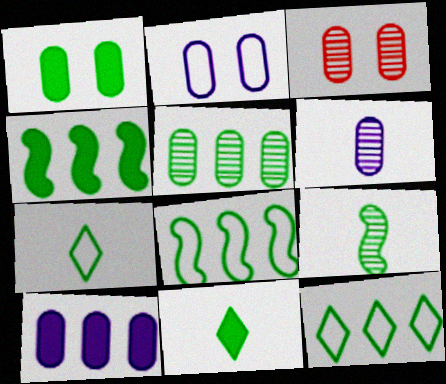[[1, 2, 3], 
[1, 4, 11], 
[1, 9, 12], 
[2, 6, 10], 
[3, 5, 6], 
[4, 5, 12]]